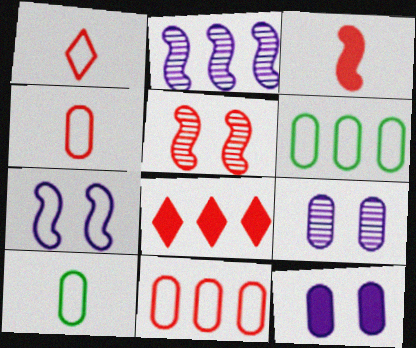[[1, 6, 7], 
[2, 6, 8], 
[4, 5, 8]]